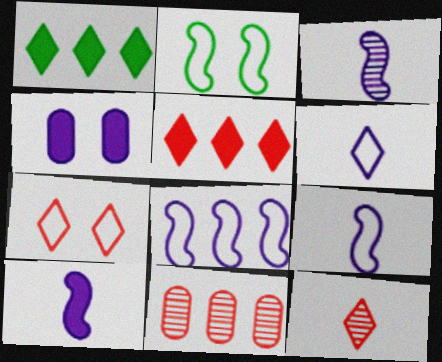[[1, 8, 11], 
[3, 9, 10], 
[5, 7, 12]]